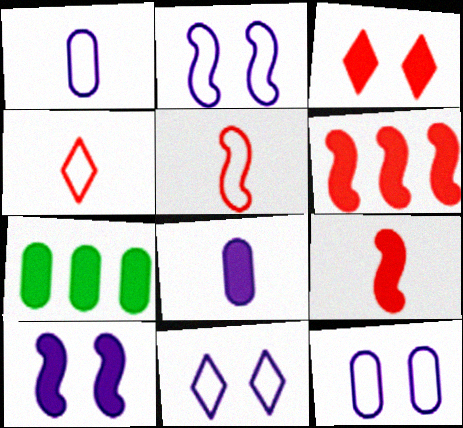[[2, 11, 12]]